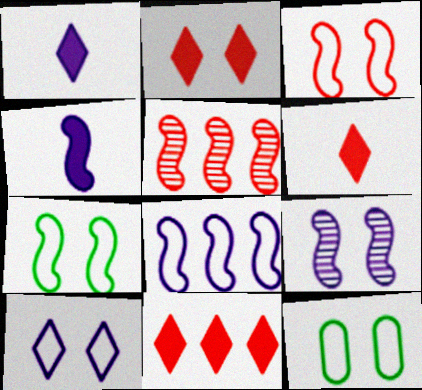[[1, 5, 12], 
[2, 6, 11], 
[2, 9, 12], 
[3, 10, 12], 
[4, 5, 7], 
[4, 8, 9]]